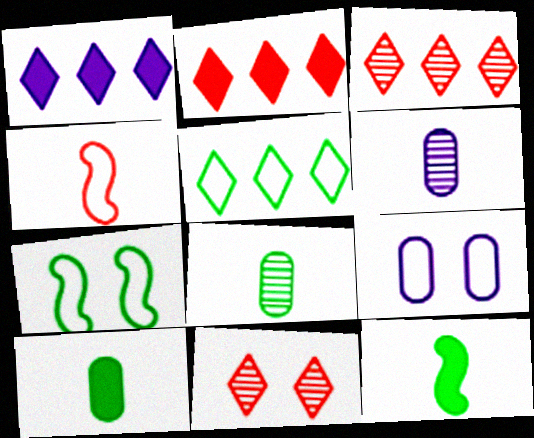[[1, 3, 5], 
[2, 6, 7], 
[3, 9, 12], 
[4, 5, 9]]